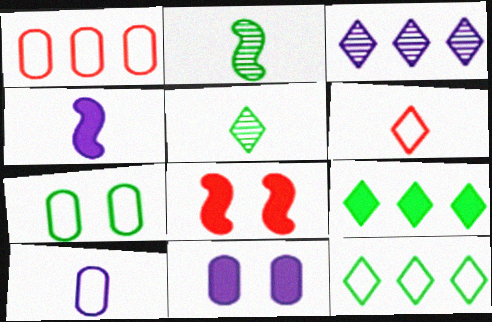[[1, 7, 10], 
[2, 7, 9]]